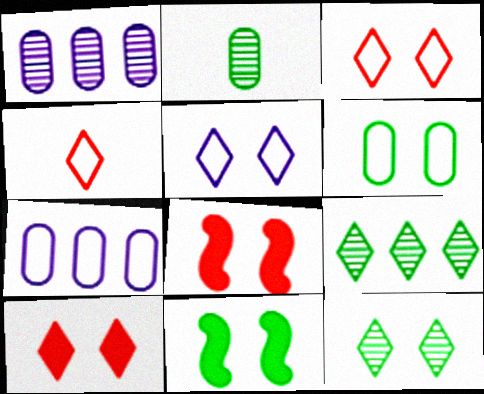[[1, 4, 11], 
[5, 10, 12], 
[6, 11, 12]]